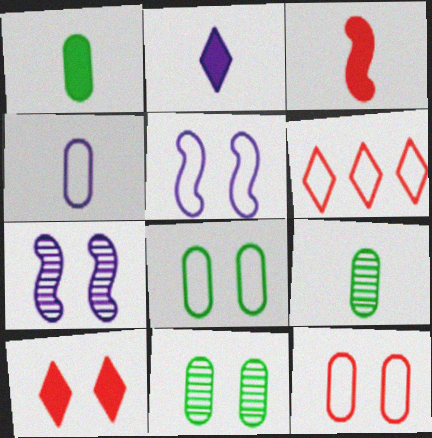[[1, 2, 3], 
[1, 6, 7], 
[5, 10, 11], 
[7, 8, 10]]